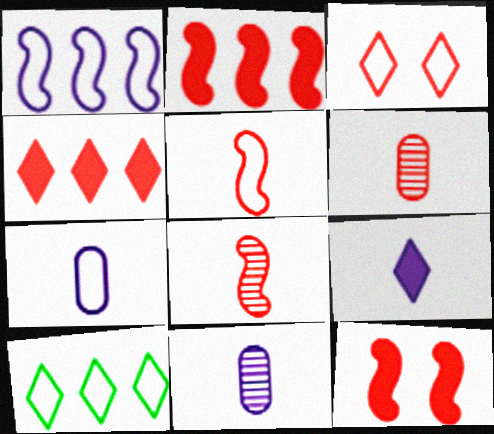[[2, 3, 6], 
[10, 11, 12]]